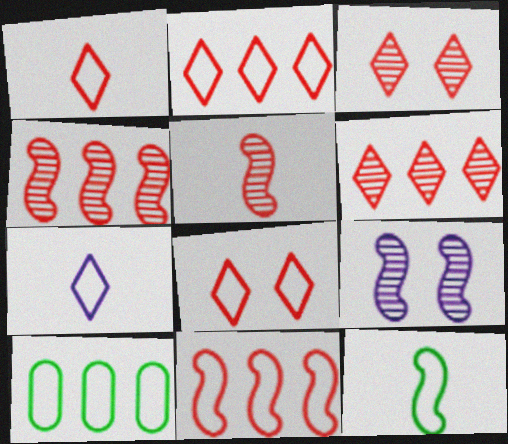[[1, 2, 8]]